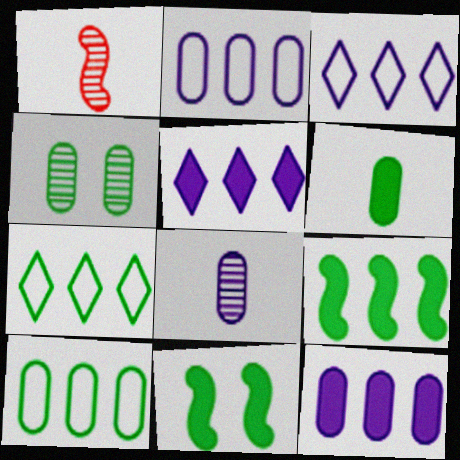[[4, 6, 10]]